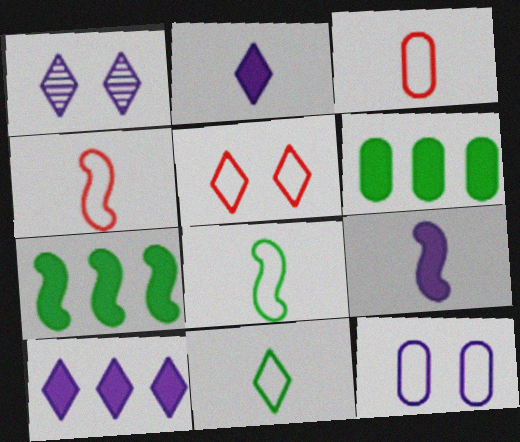[[1, 3, 7], 
[1, 4, 6]]